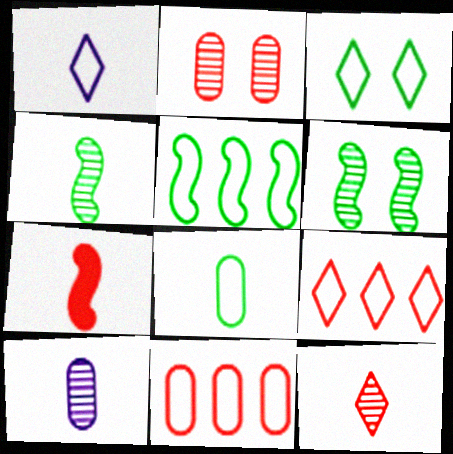[[1, 3, 9], 
[2, 7, 9], 
[3, 5, 8], 
[4, 10, 12]]